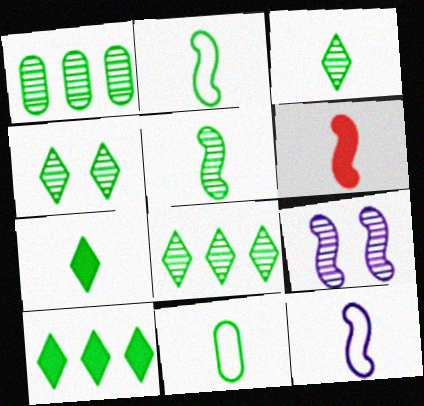[[1, 4, 5], 
[3, 4, 8], 
[5, 6, 12], 
[5, 7, 11]]